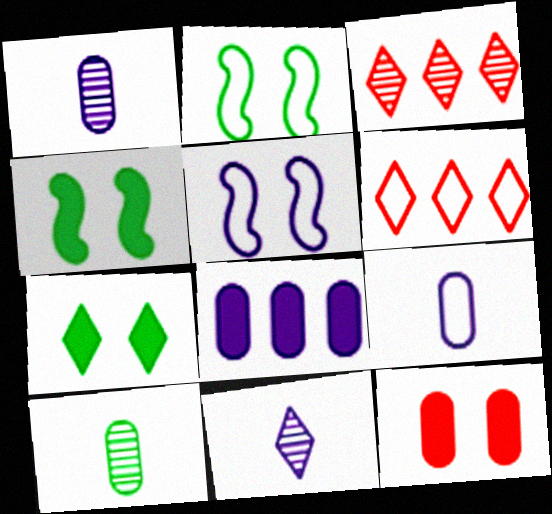[[1, 4, 6], 
[2, 6, 9], 
[3, 4, 9], 
[5, 8, 11], 
[6, 7, 11]]